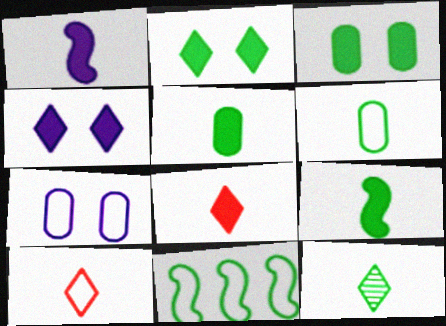[[1, 5, 8], 
[3, 11, 12], 
[6, 9, 12], 
[7, 10, 11]]